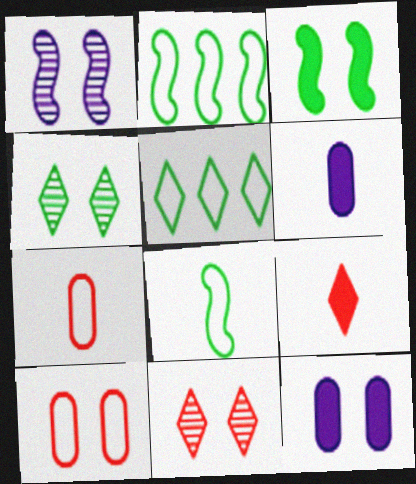[[2, 6, 11]]